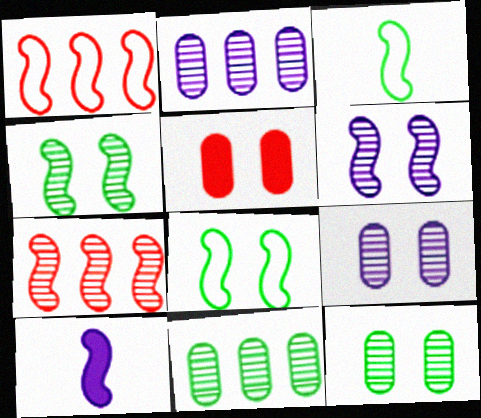[[1, 4, 10], 
[7, 8, 10]]